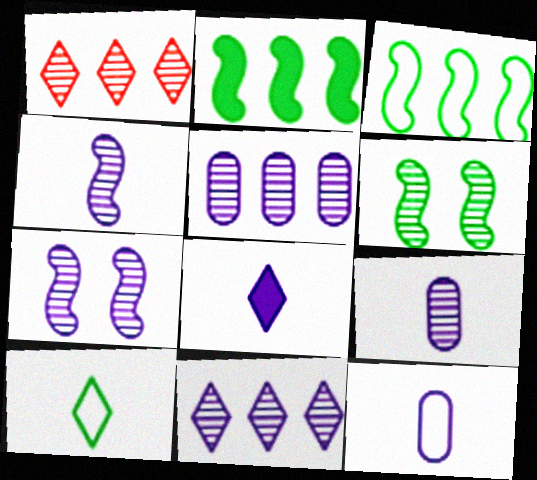[[1, 6, 9], 
[4, 8, 12], 
[7, 9, 11]]